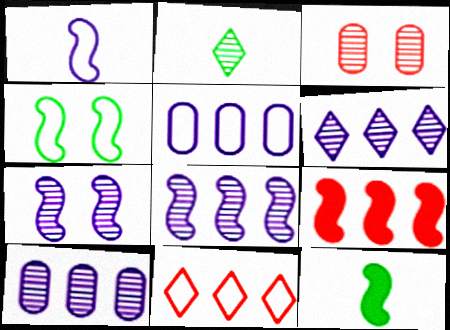[[2, 3, 8], 
[6, 8, 10]]